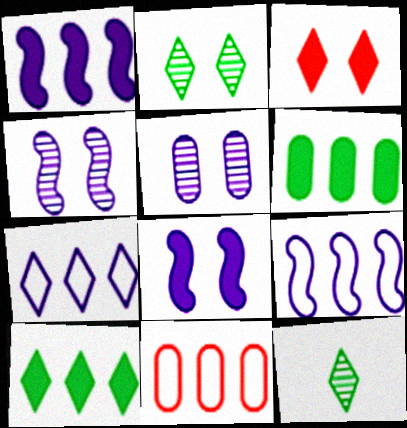[[3, 7, 12], 
[8, 11, 12]]